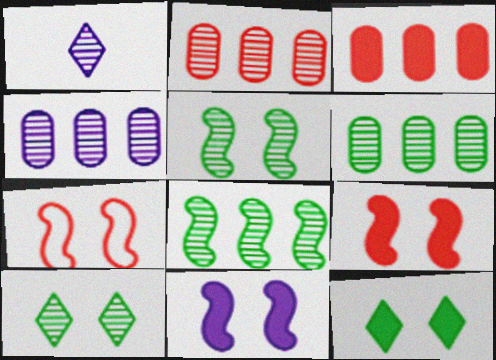[[1, 2, 5], 
[2, 4, 6], 
[5, 7, 11]]